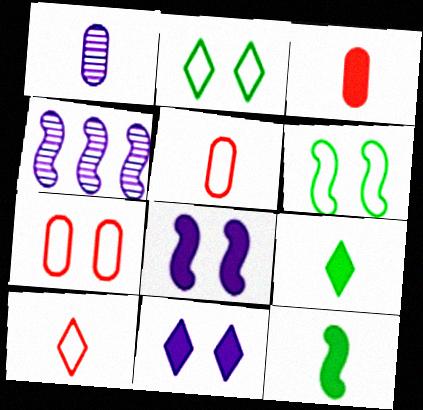[[1, 10, 12], 
[2, 3, 4], 
[4, 7, 9]]